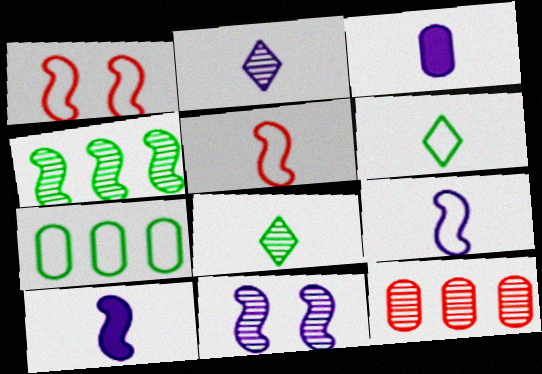[[1, 4, 10], 
[2, 3, 9], 
[3, 5, 8], 
[8, 11, 12]]